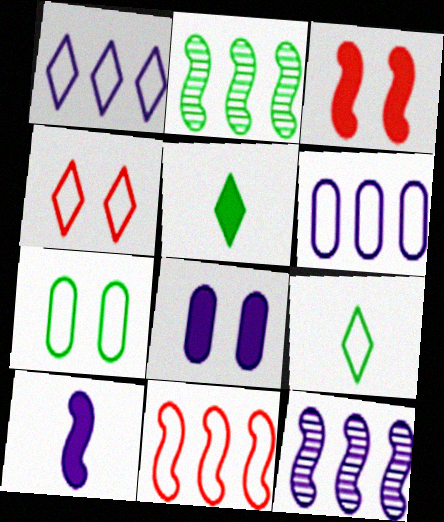[[1, 4, 9], 
[2, 5, 7]]